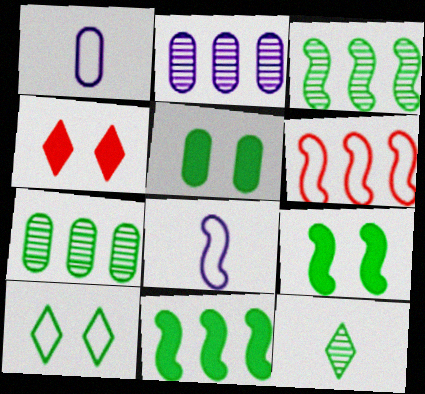[[1, 3, 4], 
[1, 6, 10], 
[4, 7, 8]]